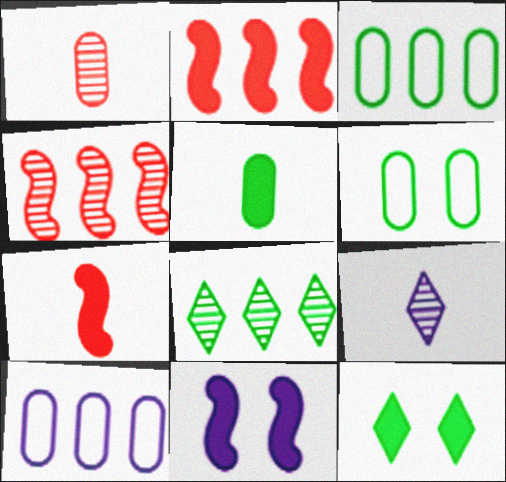[[2, 6, 9], 
[2, 8, 10], 
[9, 10, 11]]